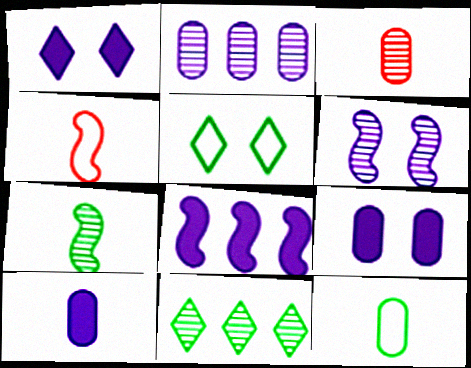[[1, 8, 10], 
[3, 5, 8], 
[3, 6, 11], 
[3, 10, 12], 
[4, 9, 11]]